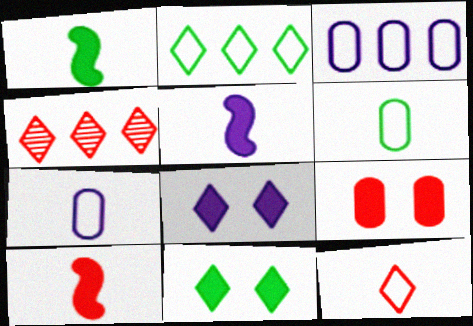[[1, 5, 10]]